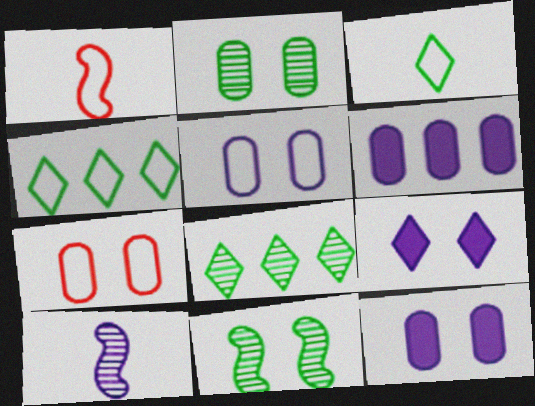[[1, 4, 5], 
[1, 8, 12], 
[2, 7, 12], 
[7, 9, 11]]